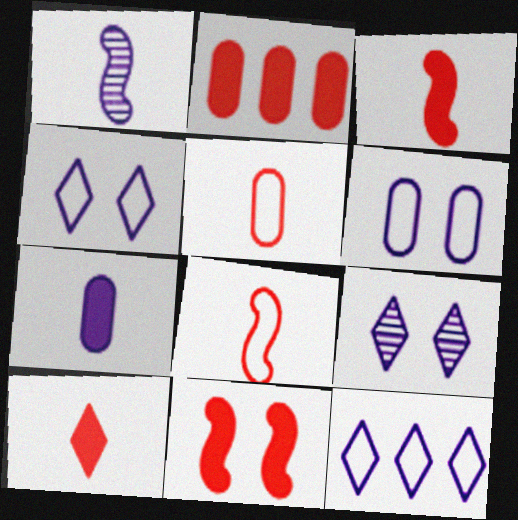[[2, 10, 11]]